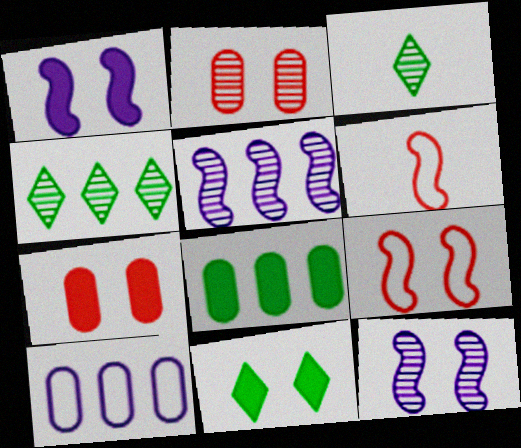[[1, 7, 11], 
[2, 3, 5]]